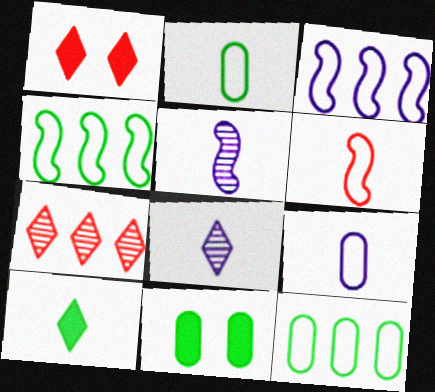[[1, 5, 12]]